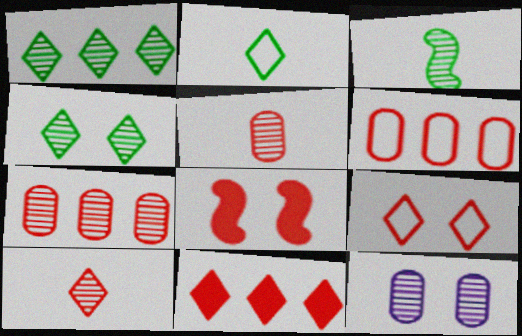[[6, 8, 10], 
[9, 10, 11]]